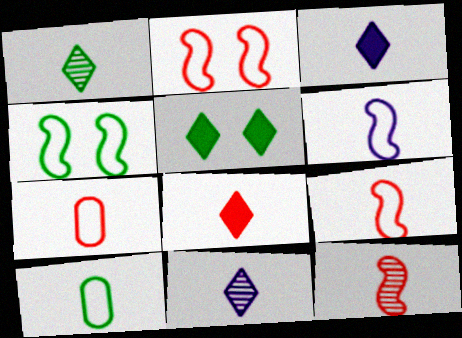[[3, 10, 12], 
[7, 8, 12]]